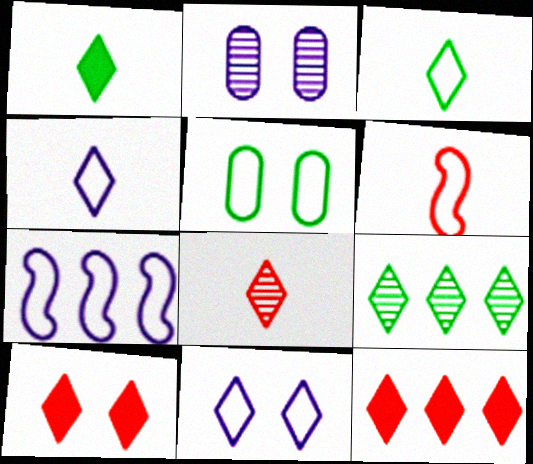[[1, 4, 8], 
[4, 9, 10]]